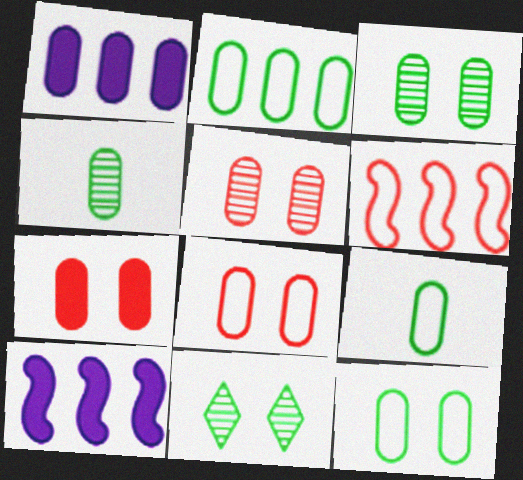[[1, 4, 8], 
[1, 5, 9], 
[2, 9, 12], 
[5, 7, 8]]